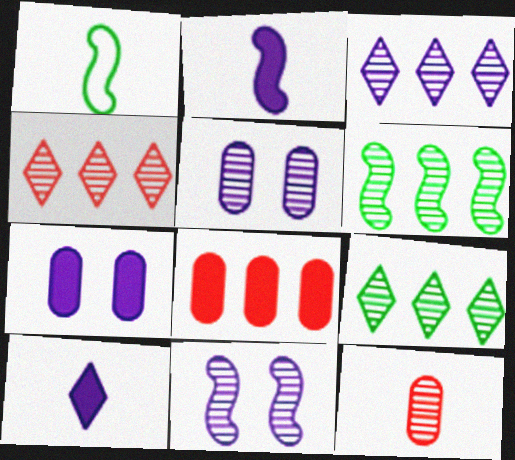[[1, 4, 7], 
[1, 10, 12], 
[3, 4, 9], 
[9, 11, 12]]